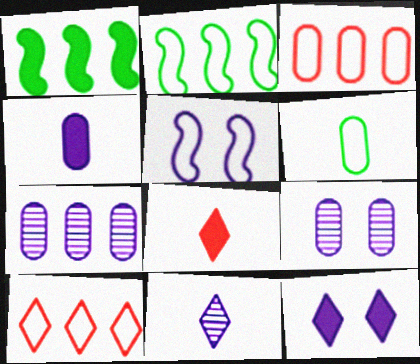[[1, 7, 10], 
[2, 8, 9], 
[5, 6, 10], 
[5, 9, 12]]